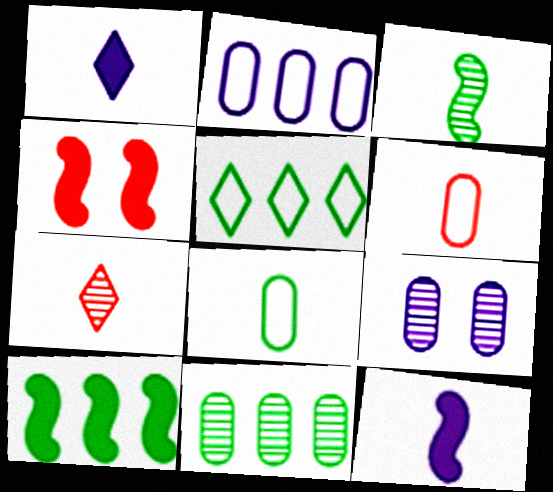[[1, 3, 6], 
[4, 10, 12], 
[5, 10, 11], 
[7, 8, 12]]